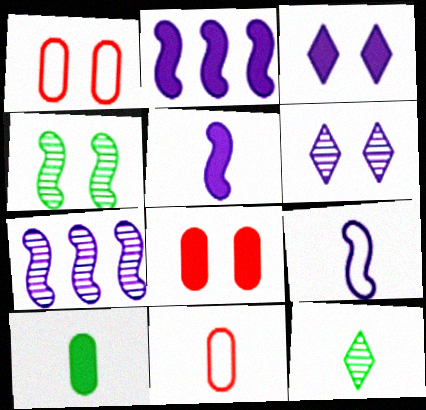[[1, 2, 12], 
[1, 3, 4], 
[5, 11, 12]]